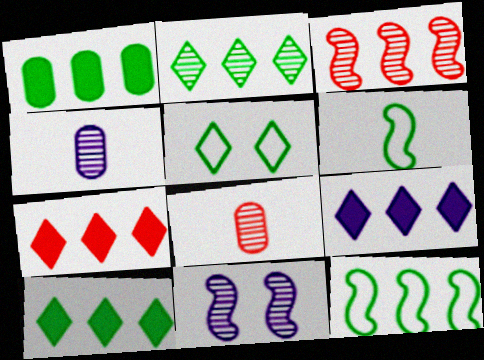[[1, 2, 12], 
[2, 8, 11], 
[7, 9, 10]]